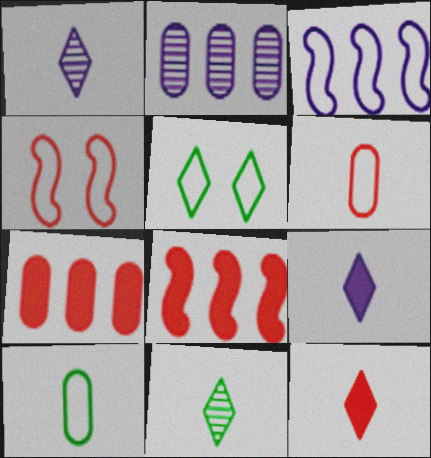[[3, 5, 6]]